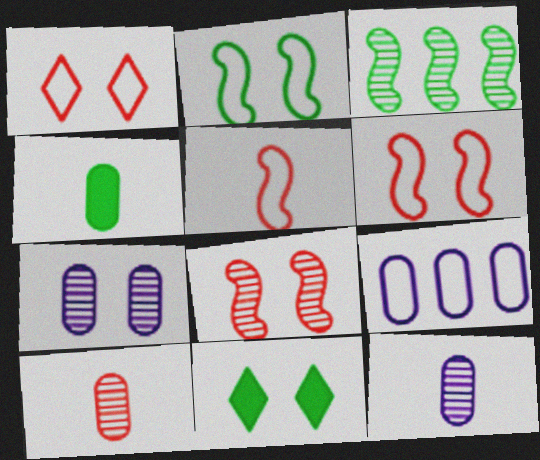[[6, 7, 11]]